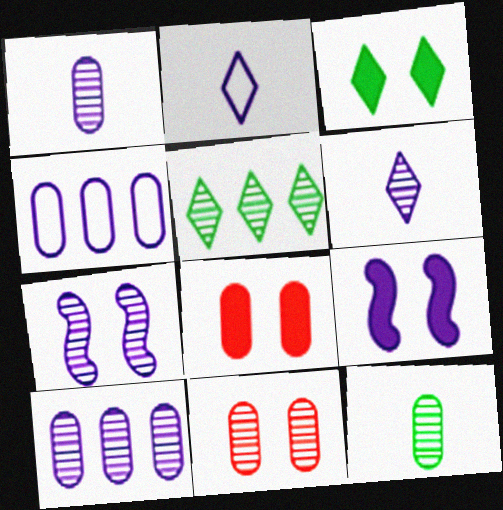[[2, 9, 10], 
[3, 8, 9], 
[4, 6, 9], 
[4, 8, 12], 
[6, 7, 10], 
[10, 11, 12]]